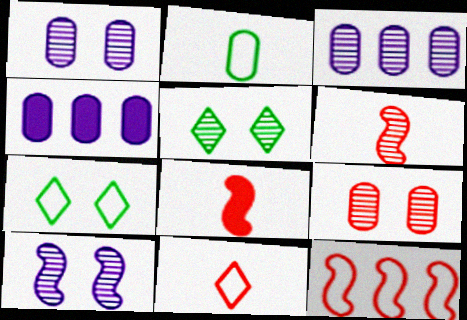[[2, 4, 9], 
[3, 5, 6], 
[3, 7, 8], 
[4, 6, 7], 
[5, 9, 10]]